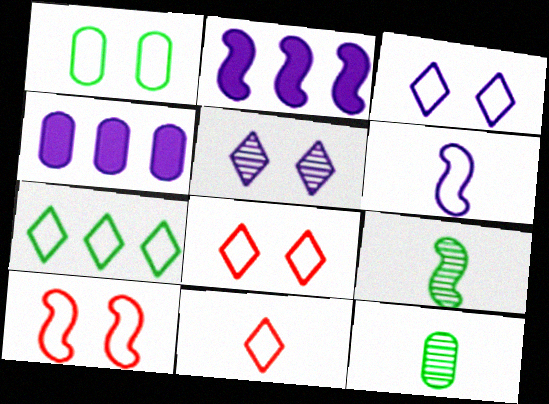[[1, 3, 10], 
[2, 8, 12], 
[2, 9, 10], 
[3, 7, 11], 
[4, 5, 6], 
[4, 8, 9]]